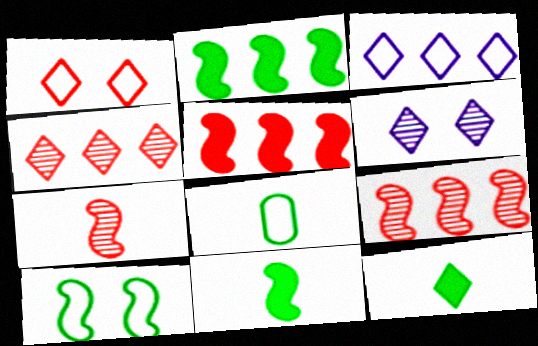[[5, 6, 8]]